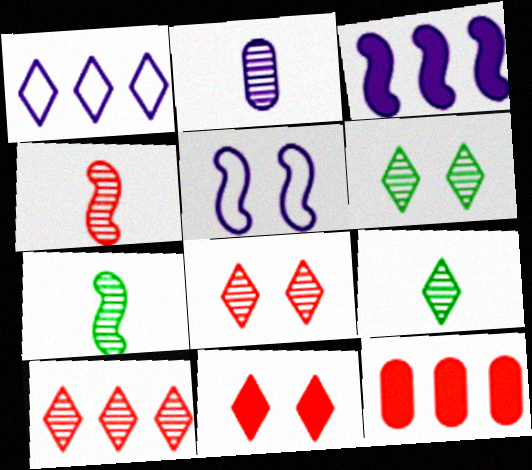[[1, 9, 11], 
[2, 4, 9], 
[5, 9, 12]]